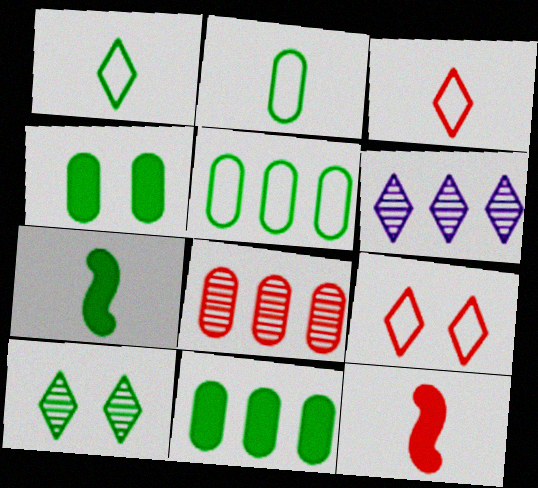[[5, 7, 10], 
[8, 9, 12]]